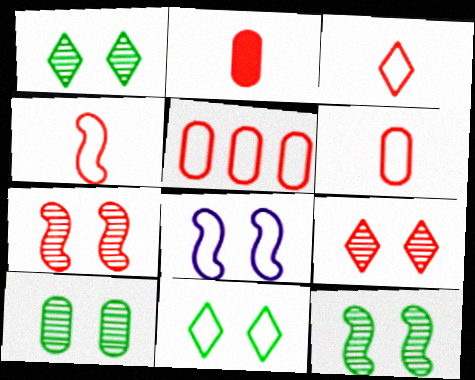[[1, 10, 12], 
[3, 4, 6]]